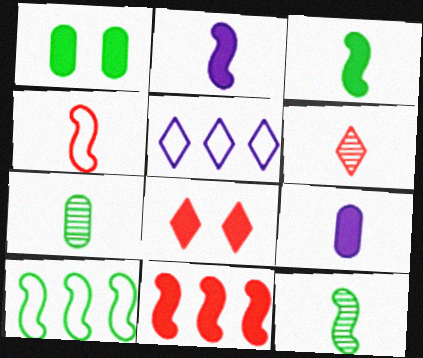[[2, 4, 12]]